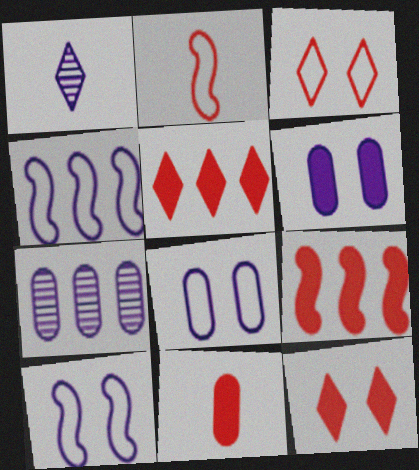[[1, 4, 6], 
[9, 11, 12]]